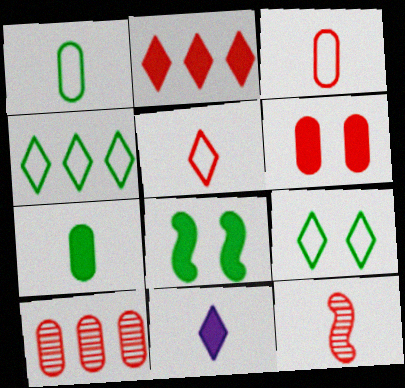[[1, 11, 12], 
[3, 6, 10]]